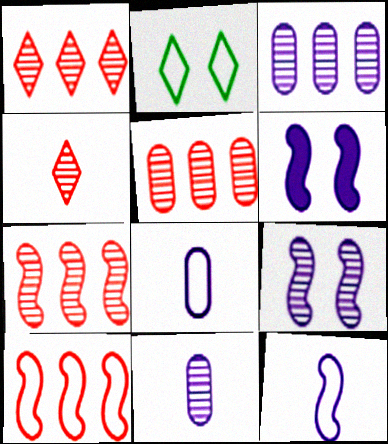[[1, 5, 7], 
[2, 8, 10]]